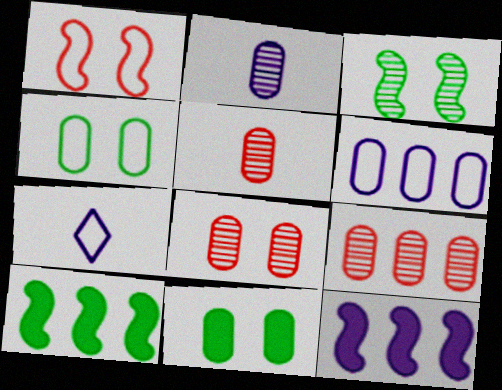[[5, 6, 11], 
[5, 8, 9], 
[7, 8, 10]]